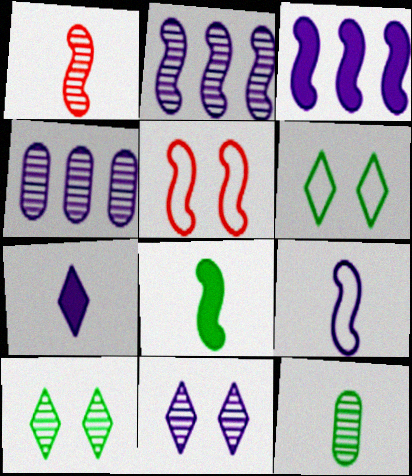[[1, 4, 10], 
[1, 8, 9], 
[2, 5, 8]]